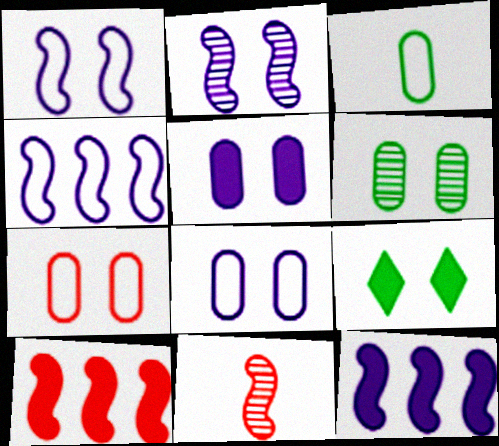[[2, 7, 9], 
[5, 6, 7]]